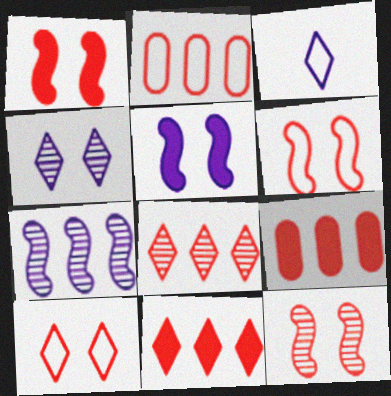[[1, 6, 12]]